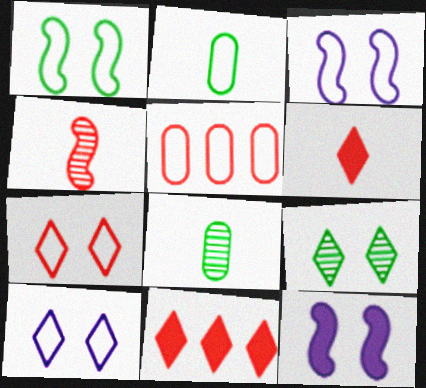[[3, 8, 11]]